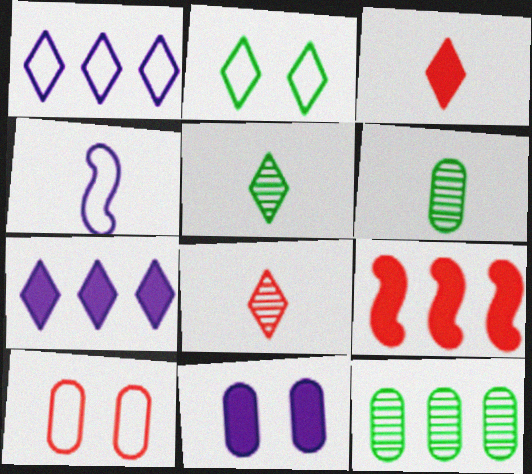[[1, 9, 12], 
[2, 7, 8], 
[3, 4, 6], 
[8, 9, 10]]